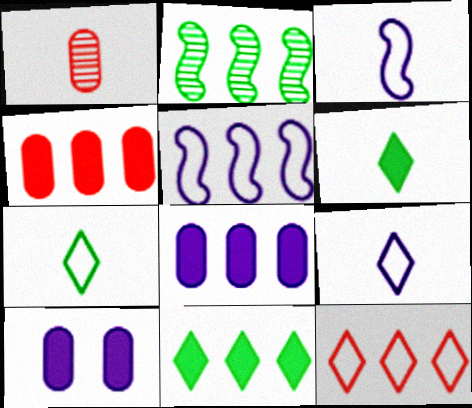[[1, 3, 6], 
[2, 8, 12]]